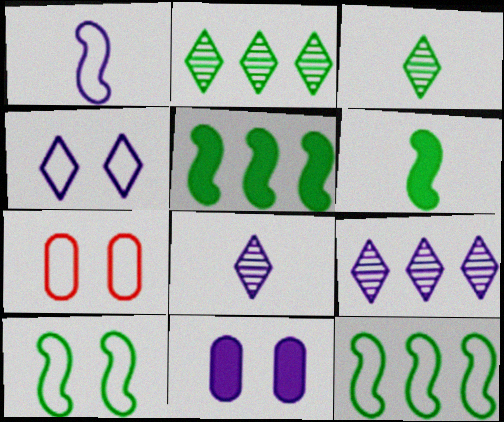[[1, 9, 11], 
[4, 7, 10], 
[5, 7, 8], 
[6, 7, 9]]